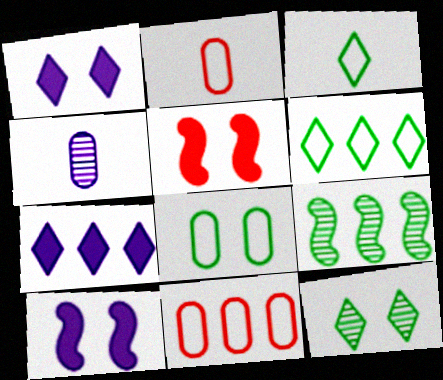[[1, 2, 9], 
[4, 5, 6], 
[7, 9, 11]]